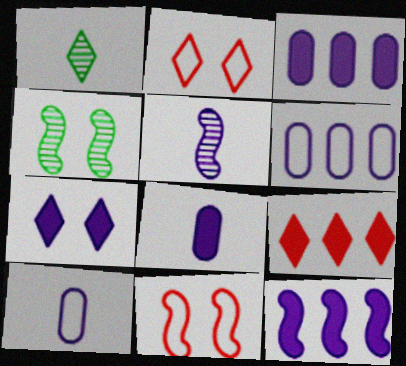[[1, 3, 11], 
[4, 9, 10], 
[5, 6, 7], 
[7, 8, 12]]